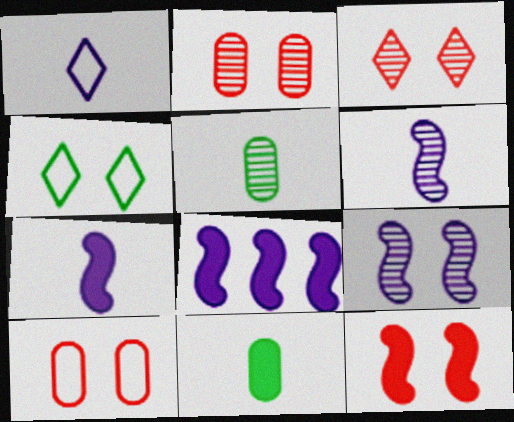[[3, 10, 12]]